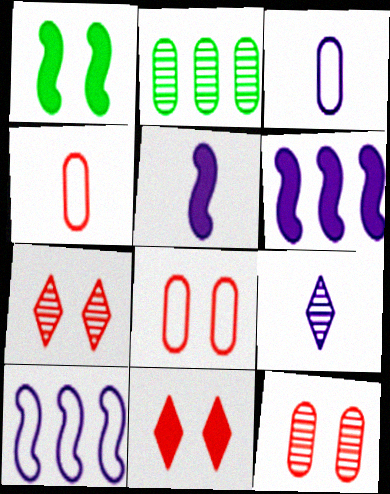[[3, 5, 9]]